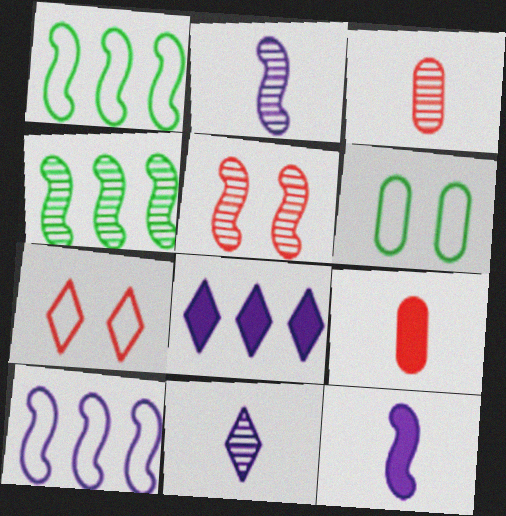[[1, 5, 12], 
[2, 4, 5]]